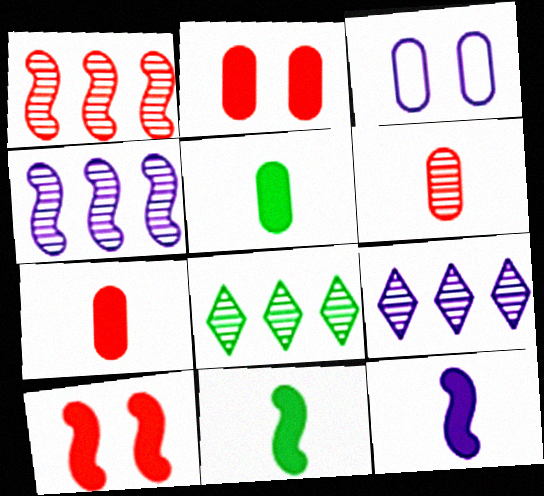[[3, 9, 12]]